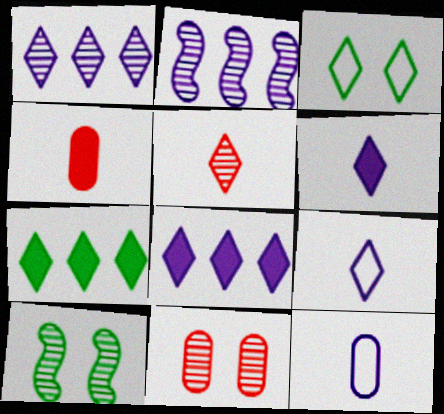[[2, 3, 4], 
[3, 5, 8]]